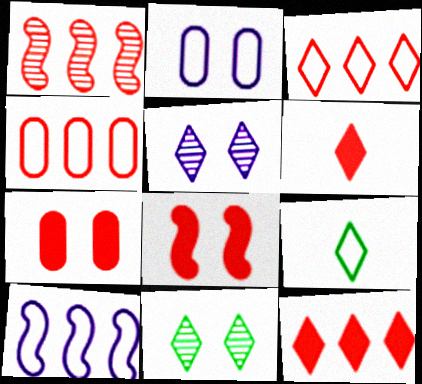[[1, 4, 12], 
[2, 8, 11], 
[5, 9, 12]]